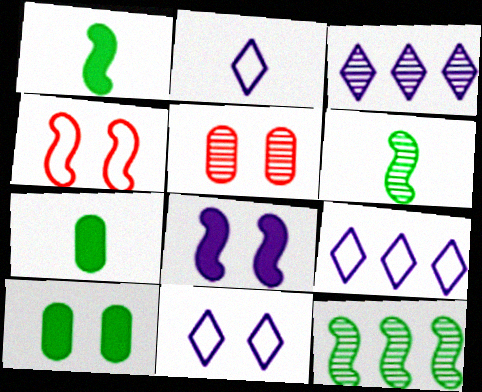[[1, 5, 9], 
[2, 9, 11], 
[3, 4, 7], 
[3, 5, 6]]